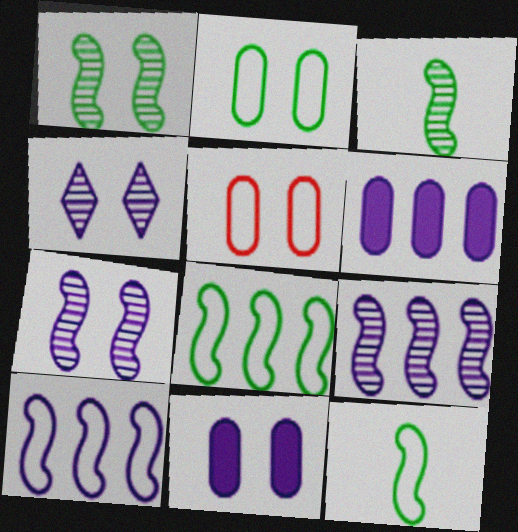[]